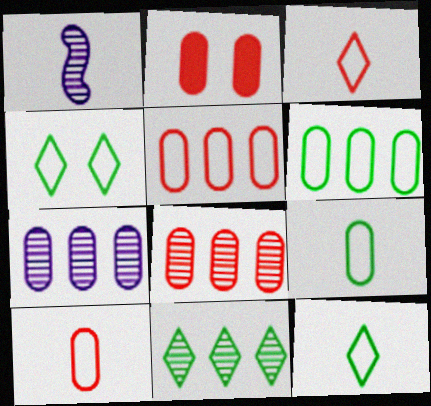[[2, 7, 9], 
[2, 8, 10]]